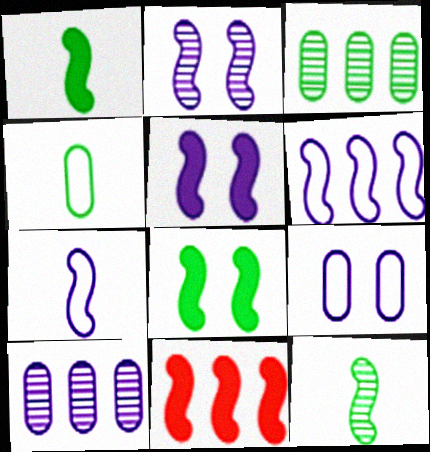[[1, 5, 11]]